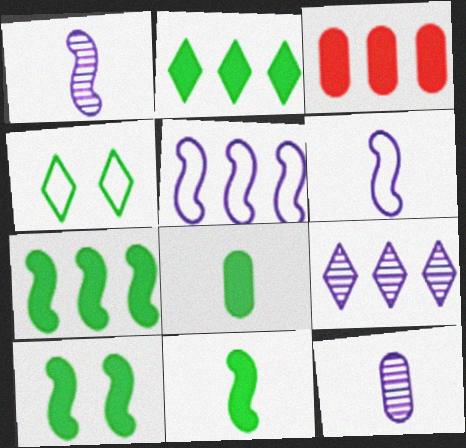[[1, 3, 4], 
[2, 8, 10], 
[7, 10, 11]]